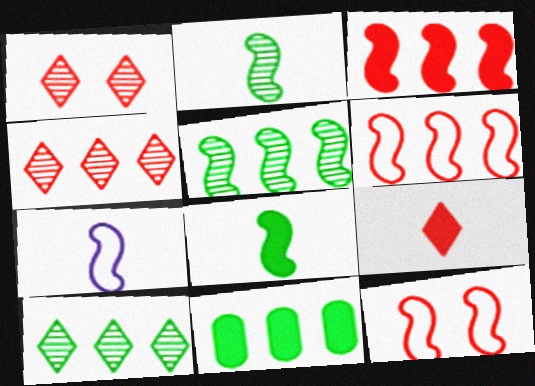[[1, 7, 11]]